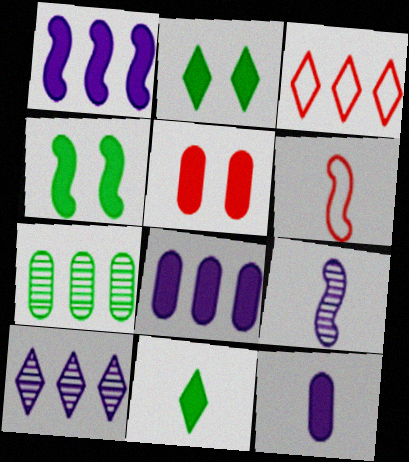[[1, 3, 7], 
[1, 5, 11]]